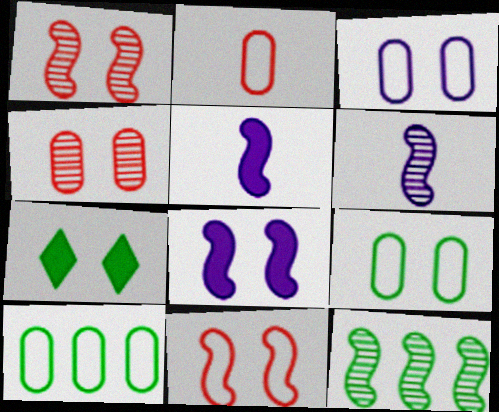[[1, 3, 7], 
[1, 6, 12], 
[2, 3, 10], 
[5, 11, 12]]